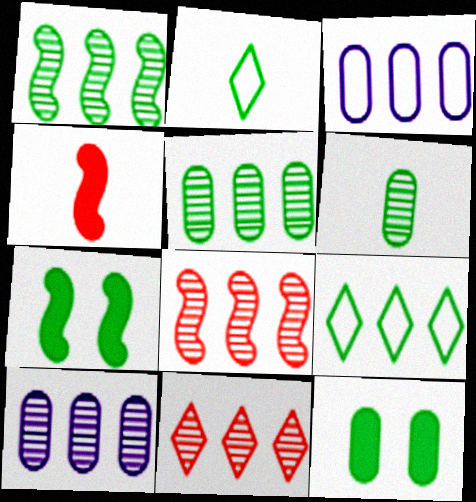[[1, 2, 12], 
[1, 10, 11], 
[2, 5, 7], 
[6, 7, 9]]